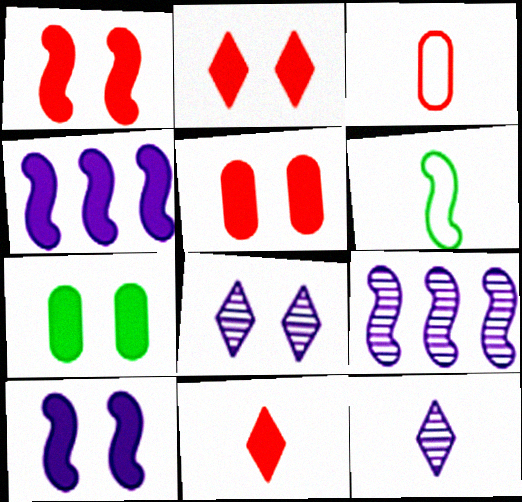[[1, 2, 5], 
[1, 6, 9], 
[2, 7, 10], 
[4, 7, 11]]